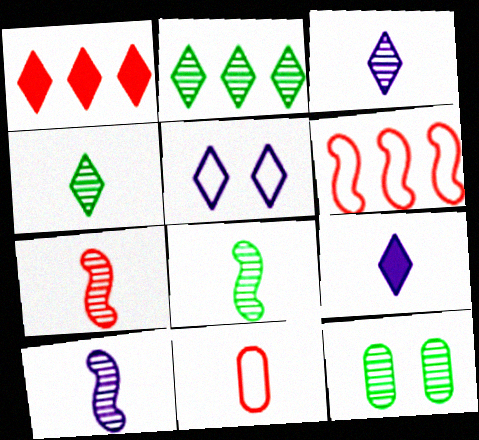[[1, 4, 5], 
[2, 8, 12], 
[6, 9, 12], 
[7, 8, 10], 
[8, 9, 11]]